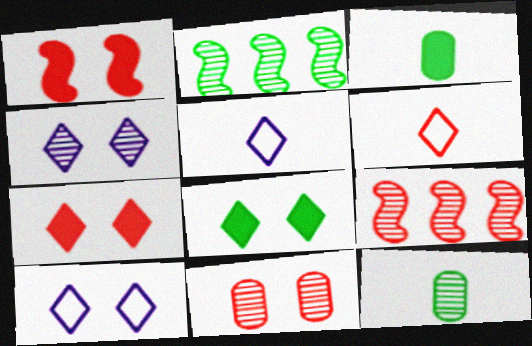[[3, 9, 10], 
[4, 9, 12]]